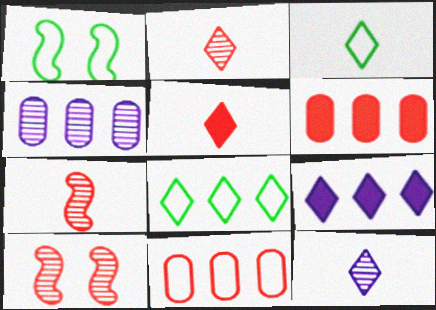[[1, 4, 5], 
[1, 6, 12], 
[3, 5, 12], 
[5, 10, 11]]